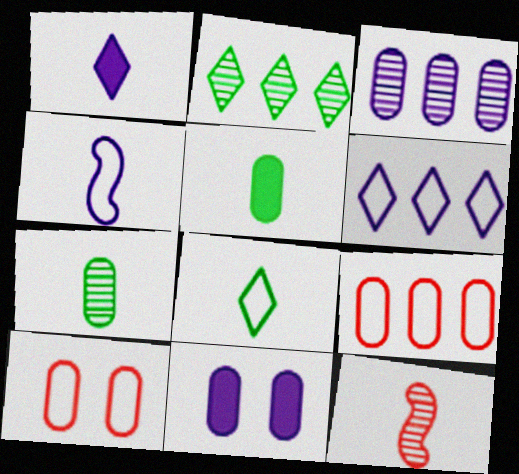[[3, 5, 10], 
[7, 9, 11]]